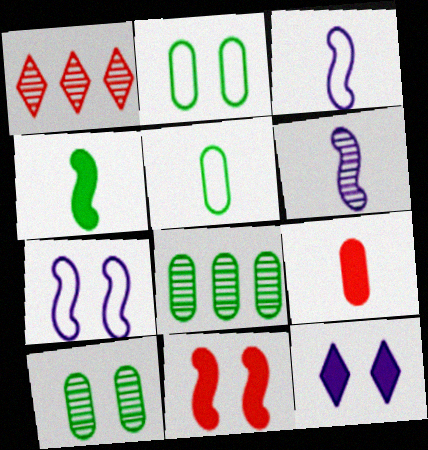[[1, 6, 10]]